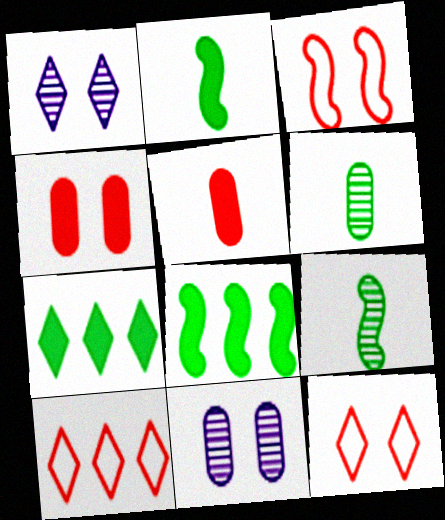[[2, 10, 11]]